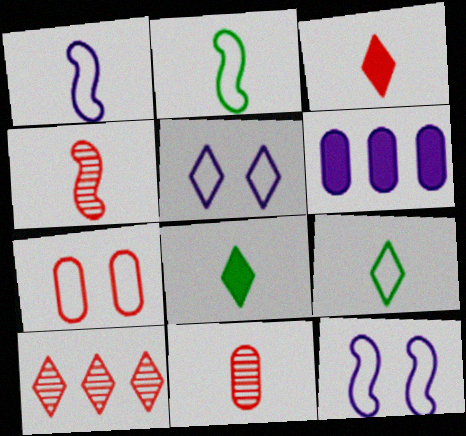[[1, 8, 11], 
[5, 8, 10]]